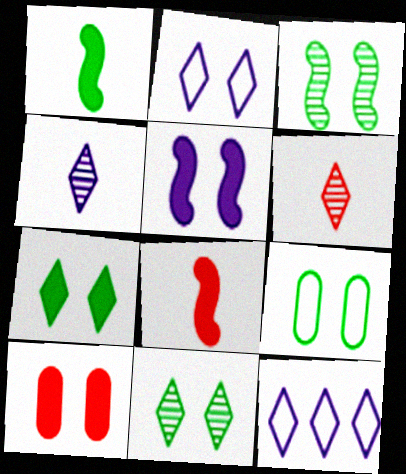[[2, 3, 10], 
[3, 7, 9], 
[5, 7, 10], 
[6, 7, 12]]